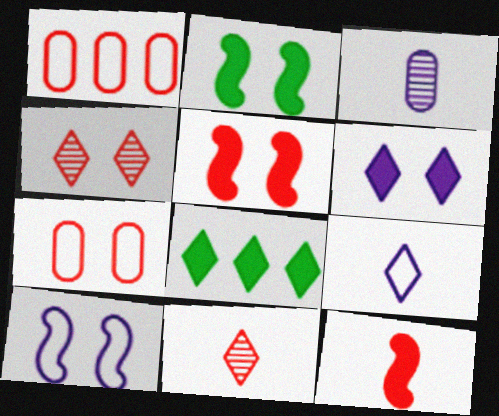[[1, 4, 12], 
[1, 5, 11], 
[4, 5, 7], 
[4, 8, 9]]